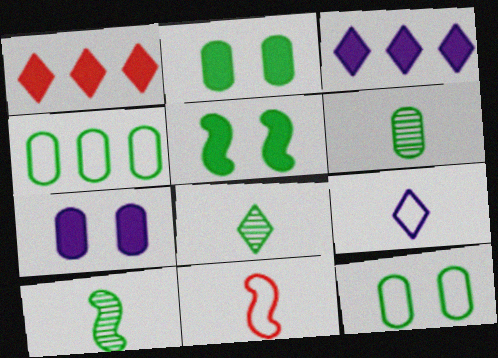[[2, 4, 6], 
[4, 5, 8], 
[6, 8, 10]]